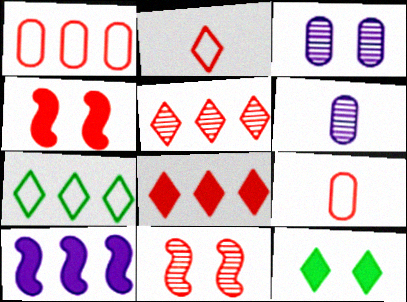[[4, 5, 9], 
[4, 6, 7], 
[8, 9, 11]]